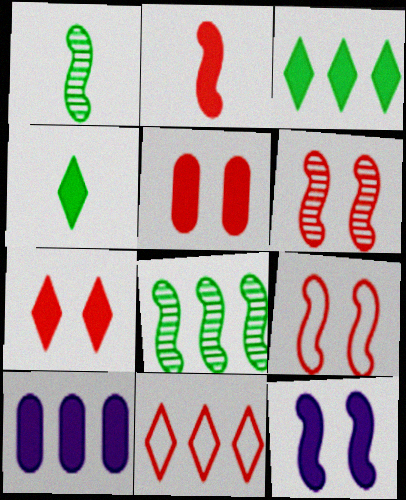[[8, 10, 11]]